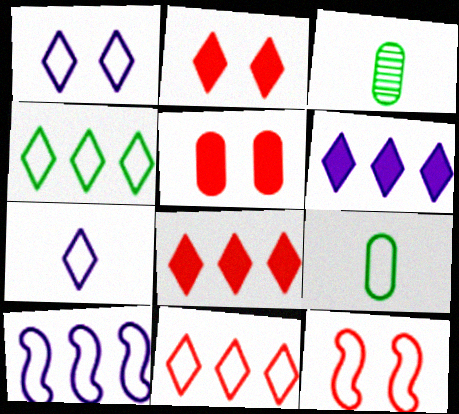[[2, 3, 10], 
[3, 6, 12]]